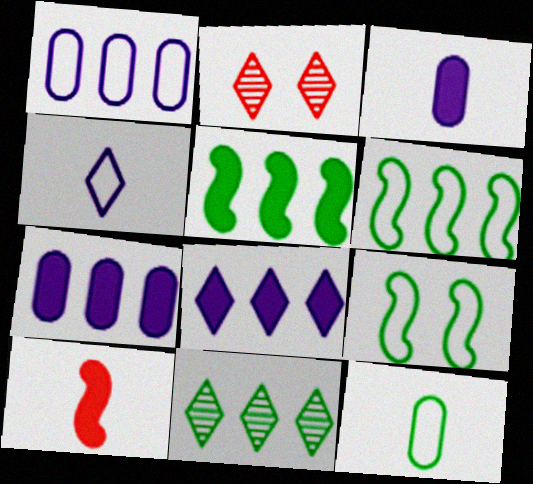[[2, 3, 6]]